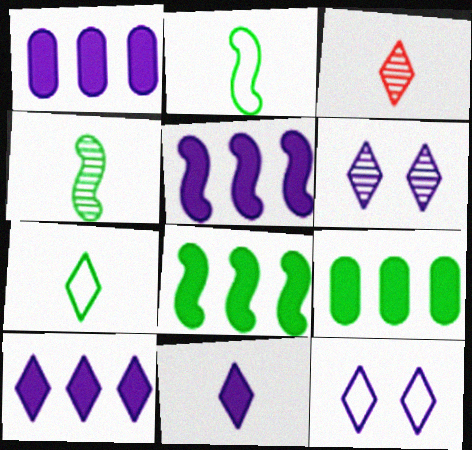[[1, 5, 10], 
[3, 7, 11]]